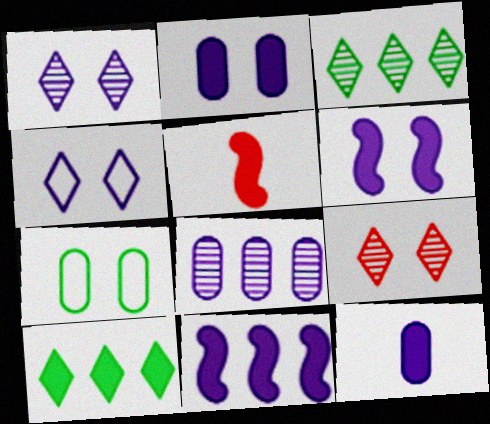[[2, 5, 10], 
[6, 7, 9]]